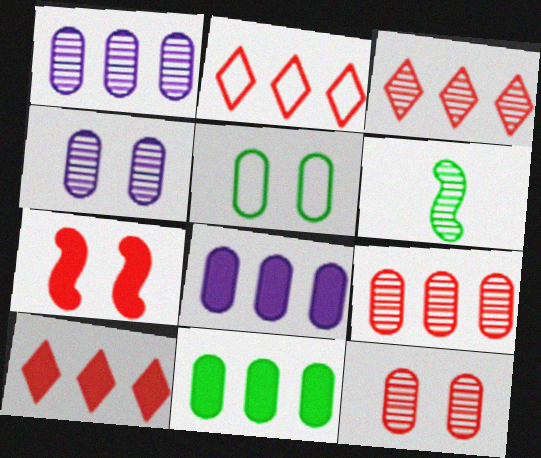[[2, 3, 10], 
[3, 4, 6]]